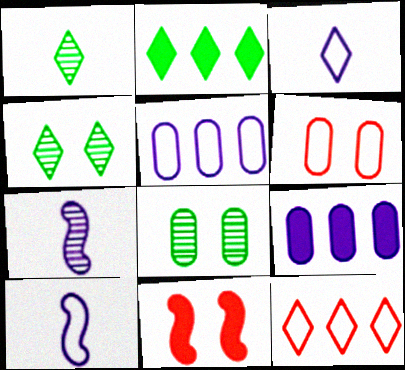[[1, 5, 11], 
[2, 6, 7]]